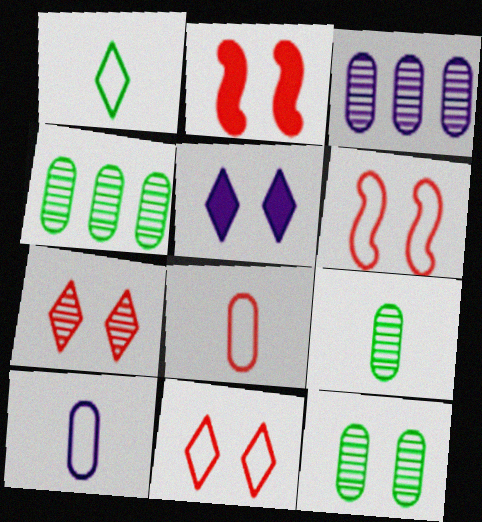[[1, 2, 3], 
[4, 9, 12], 
[5, 6, 12]]